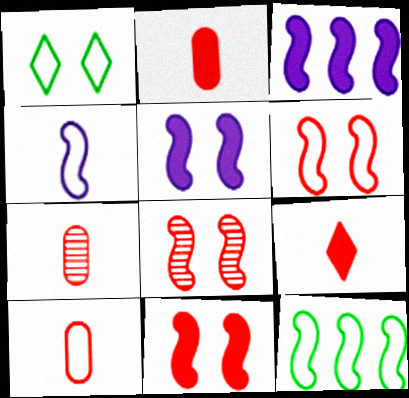[[1, 3, 7], 
[2, 7, 10], 
[4, 6, 12], 
[6, 8, 11]]